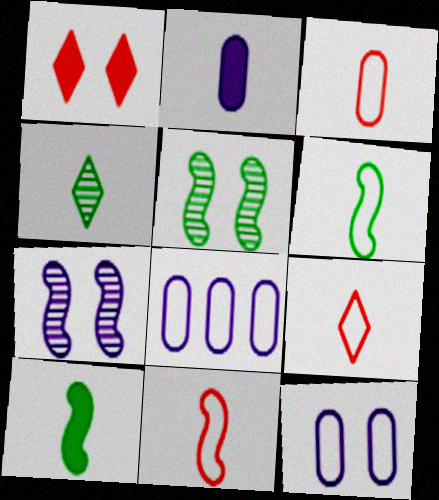[[1, 5, 12], 
[2, 4, 11], 
[3, 9, 11]]